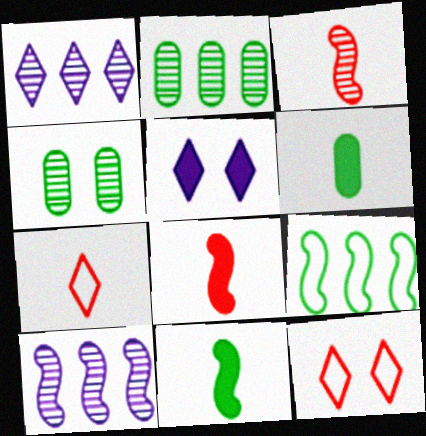[[1, 3, 4], 
[6, 10, 12]]